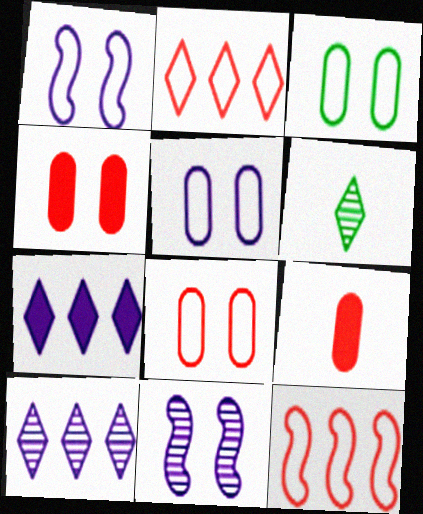[[3, 5, 8]]